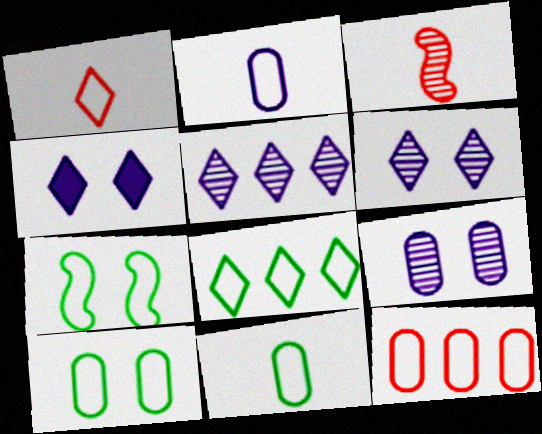[[2, 10, 12], 
[7, 8, 11]]